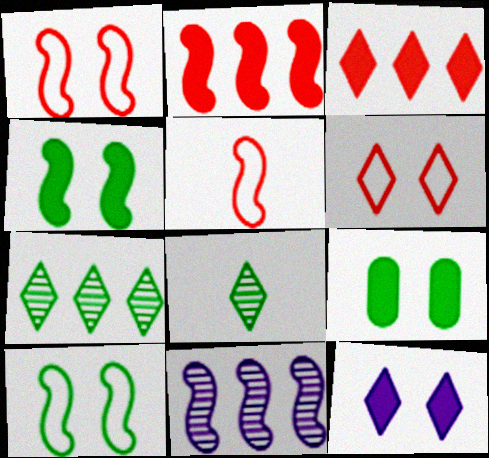[[4, 5, 11]]